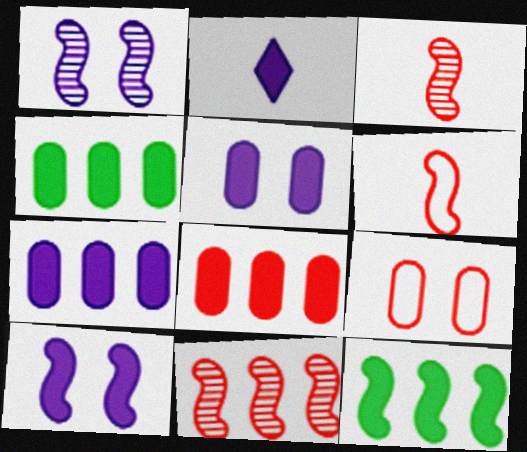[[1, 6, 12], 
[2, 7, 10], 
[4, 7, 8]]